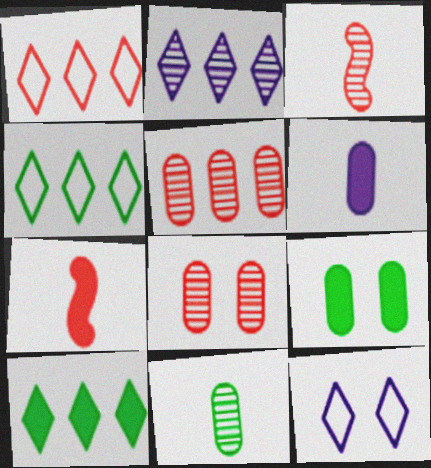[[1, 2, 10], 
[1, 7, 8]]